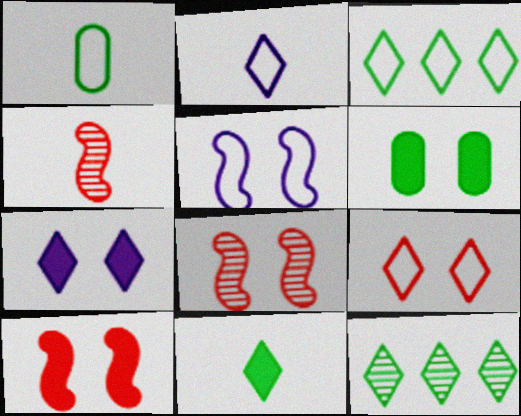[[2, 3, 9], 
[6, 7, 10]]